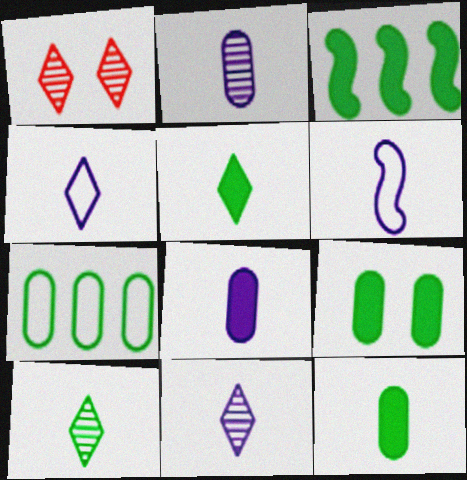[[3, 5, 9], 
[6, 8, 11]]